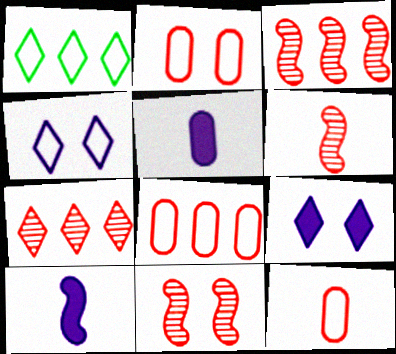[[1, 5, 11], 
[2, 8, 12], 
[3, 6, 11]]